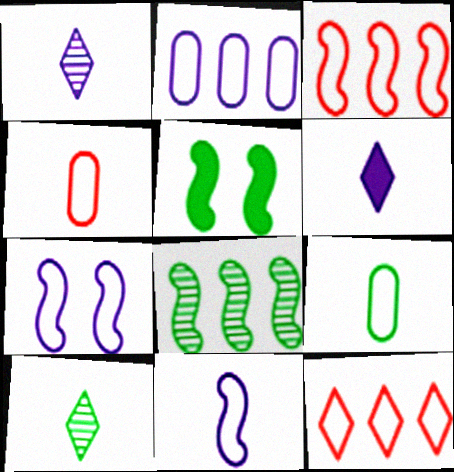[[7, 9, 12]]